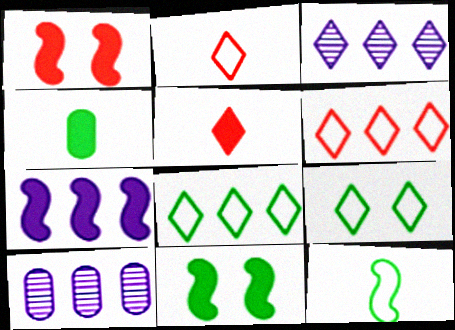[[2, 10, 11], 
[3, 5, 9]]